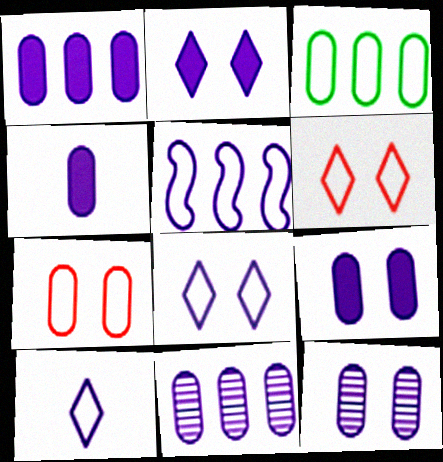[[1, 4, 9]]